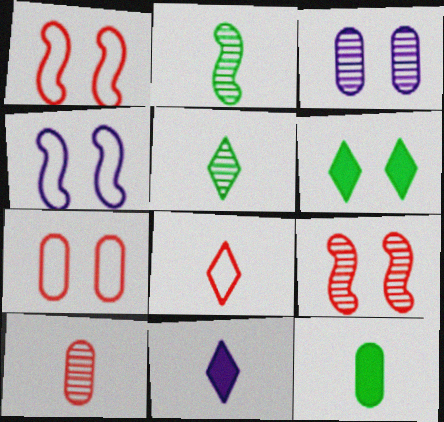[[1, 3, 6], 
[5, 8, 11]]